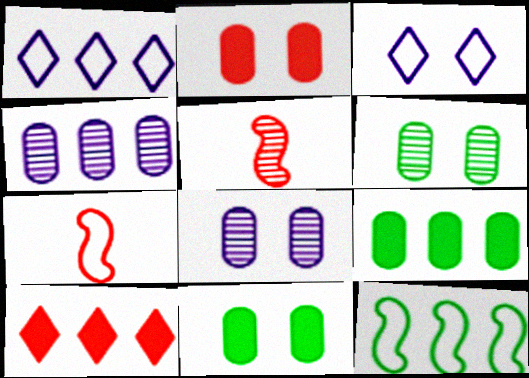[[1, 5, 11], 
[3, 5, 9], 
[4, 10, 12]]